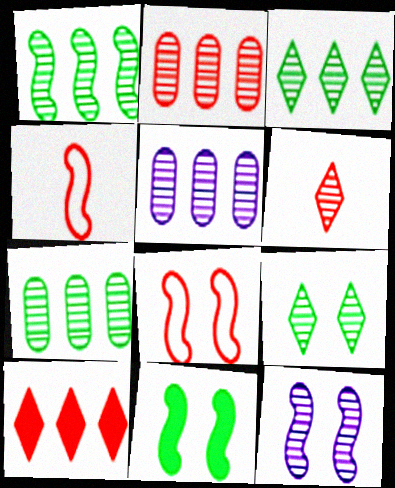[[1, 3, 7], 
[2, 5, 7], 
[6, 7, 12], 
[8, 11, 12]]